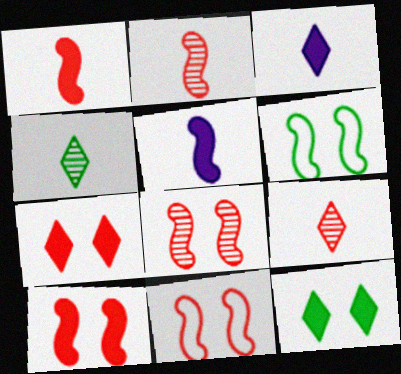[[8, 10, 11]]